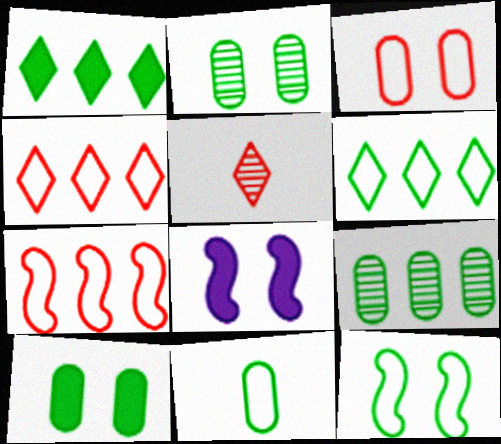[[6, 11, 12], 
[9, 10, 11]]